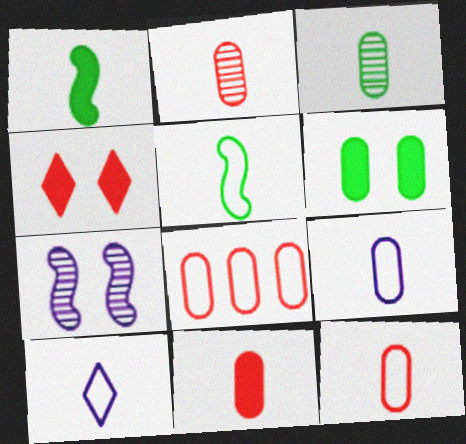[[1, 2, 10], 
[2, 11, 12], 
[3, 9, 11], 
[5, 10, 12]]